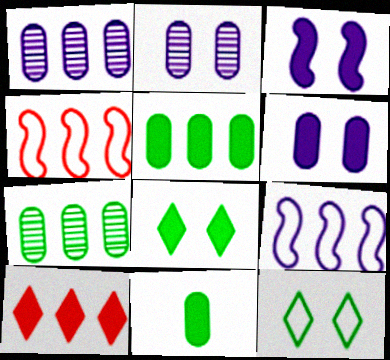[[3, 10, 11], 
[7, 9, 10]]